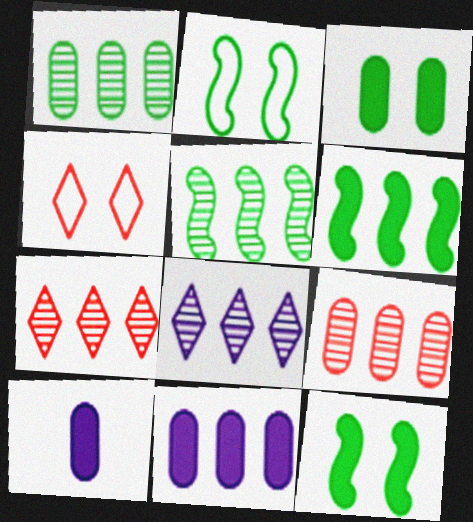[[2, 7, 10], 
[4, 5, 10], 
[5, 8, 9]]